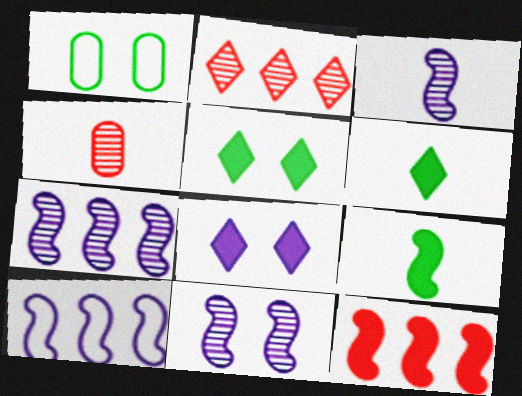[[3, 7, 11], 
[4, 5, 10]]